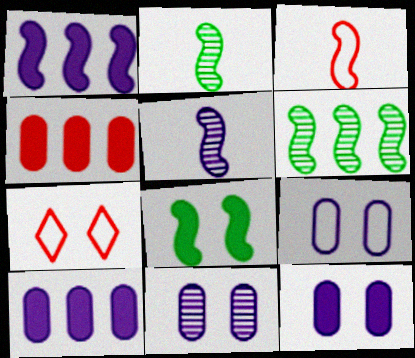[[2, 7, 10], 
[7, 8, 11], 
[9, 11, 12]]